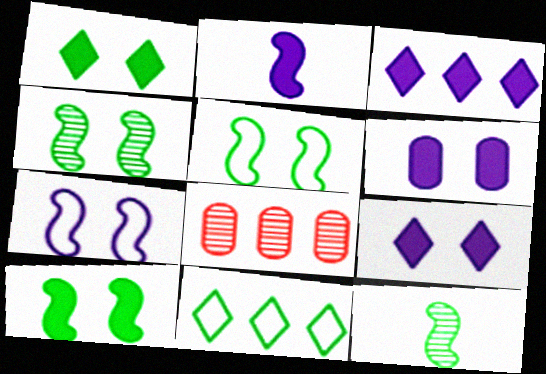[[2, 3, 6], 
[4, 5, 10]]